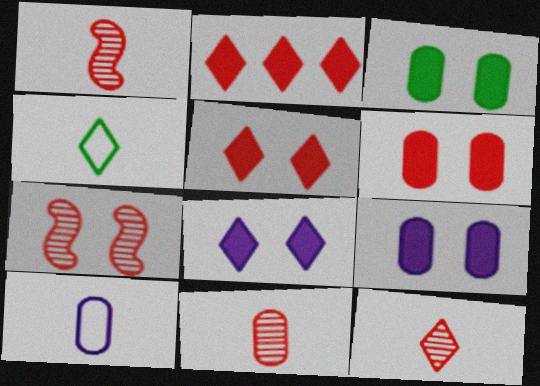[[1, 11, 12], 
[3, 6, 9]]